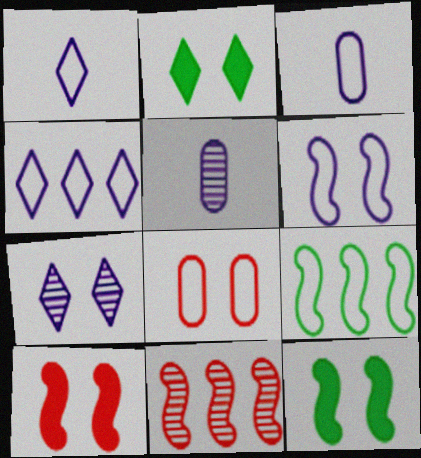[[1, 8, 9], 
[2, 3, 11], 
[3, 4, 6], 
[7, 8, 12]]